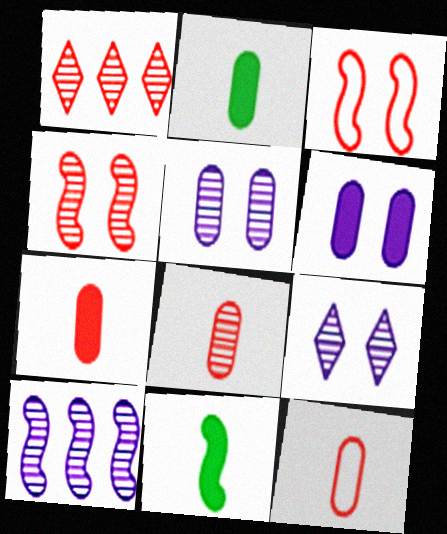[[1, 3, 7], 
[1, 4, 8], 
[3, 10, 11], 
[7, 8, 12]]